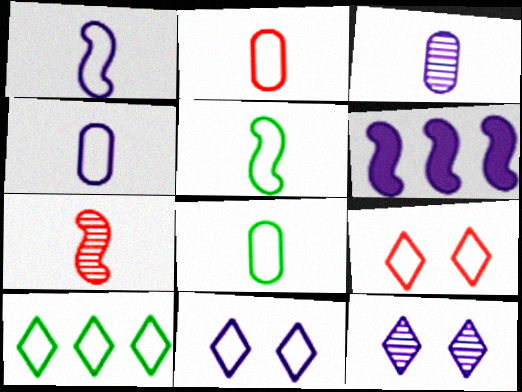[[2, 4, 8], 
[3, 6, 11], 
[4, 6, 12]]